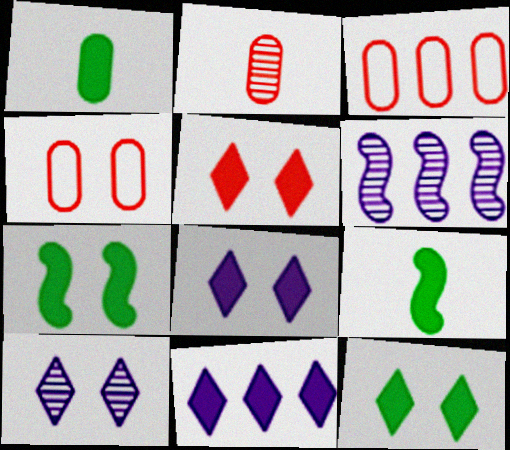[[3, 9, 10], 
[4, 7, 10], 
[5, 8, 12]]